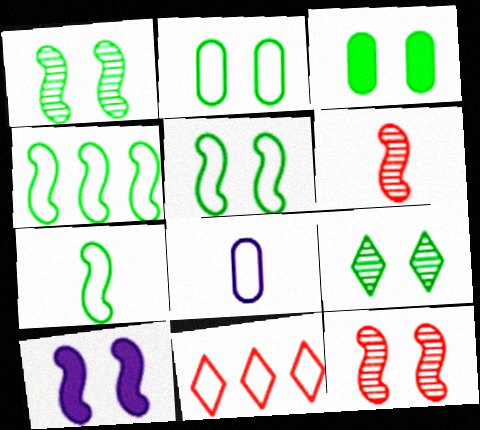[[3, 5, 9], 
[4, 5, 7], 
[4, 6, 10], 
[5, 8, 11], 
[5, 10, 12]]